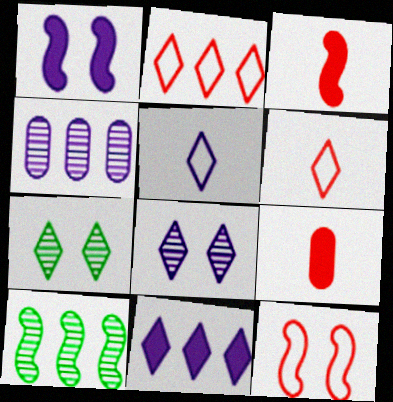[[1, 4, 5], 
[5, 8, 11], 
[6, 7, 11]]